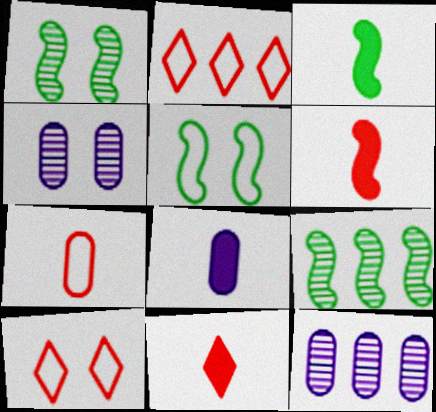[[1, 2, 8], 
[2, 3, 4], 
[3, 5, 9], 
[3, 8, 11], 
[3, 10, 12], 
[5, 11, 12], 
[8, 9, 10]]